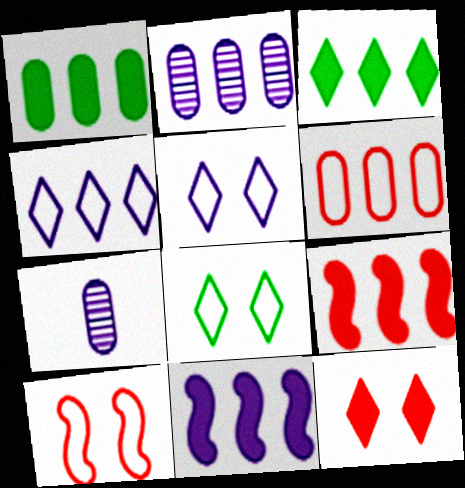[[1, 2, 6], 
[2, 4, 11], 
[3, 7, 10], 
[5, 7, 11], 
[7, 8, 9]]